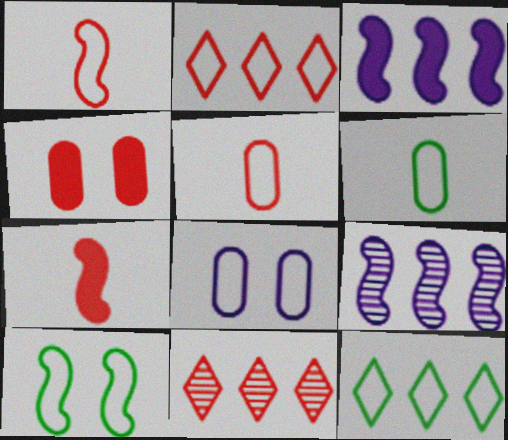[[1, 4, 11], 
[1, 8, 12], 
[6, 10, 12], 
[7, 9, 10]]